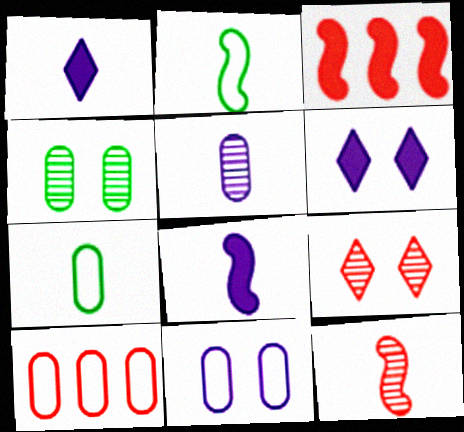[[1, 7, 12], 
[2, 8, 12], 
[7, 10, 11]]